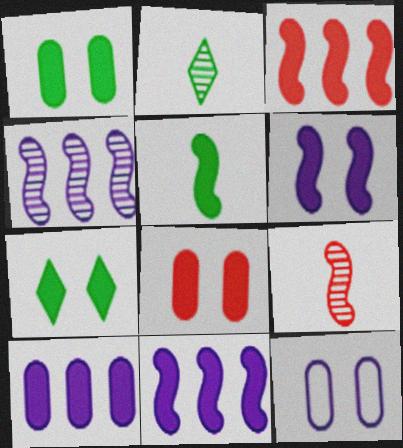[[2, 3, 12], 
[3, 5, 6], 
[6, 7, 8]]